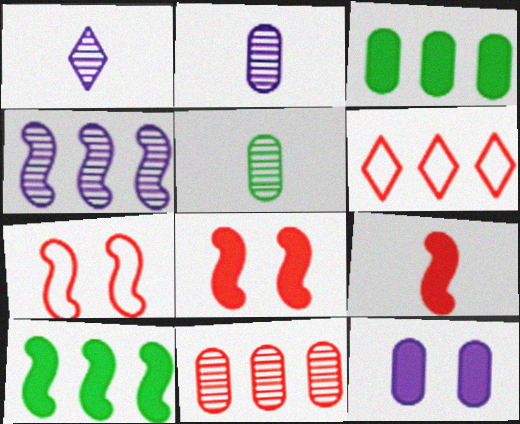[[1, 3, 7], 
[3, 4, 6]]